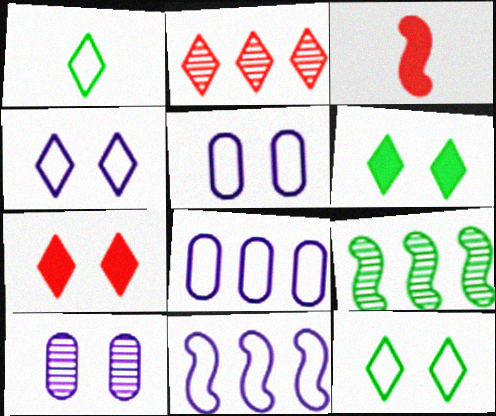[]